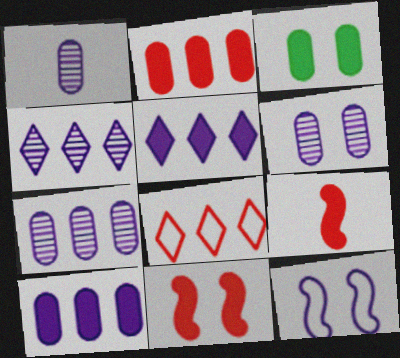[[1, 5, 12], 
[1, 6, 7], 
[3, 5, 9]]